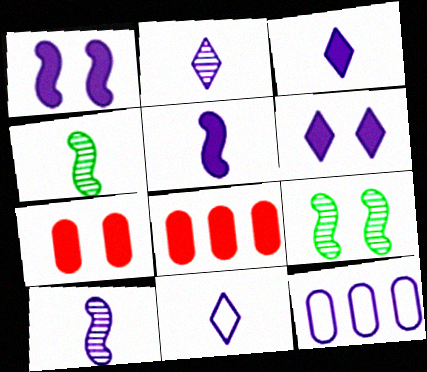[[1, 2, 12], 
[2, 3, 11], 
[6, 10, 12], 
[8, 9, 11]]